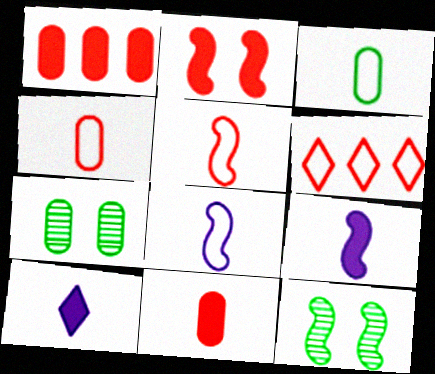[[6, 7, 9]]